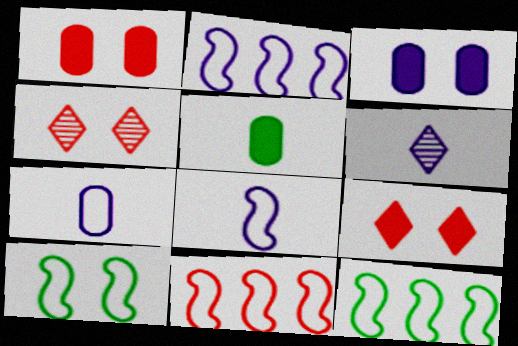[[1, 6, 12], 
[2, 3, 6], 
[2, 4, 5], 
[2, 11, 12], 
[3, 4, 10], 
[8, 10, 11]]